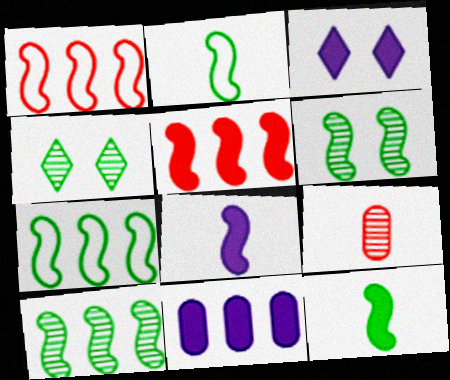[[1, 6, 8], 
[3, 7, 9], 
[3, 8, 11], 
[6, 7, 12]]